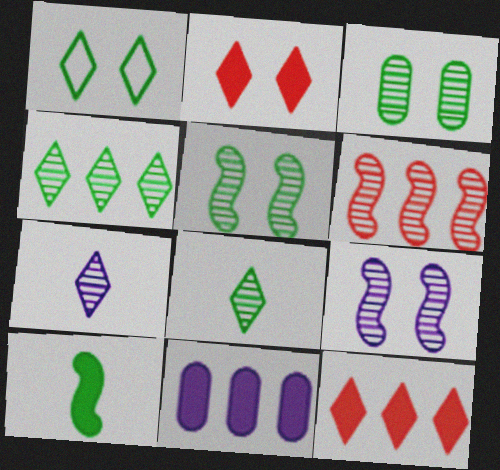[[1, 7, 12], 
[2, 10, 11], 
[3, 6, 7]]